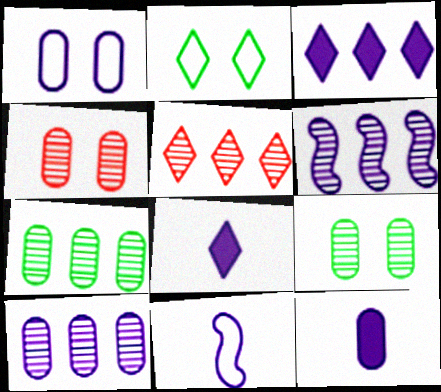[[1, 6, 8], 
[1, 10, 12], 
[2, 5, 8], 
[5, 6, 7]]